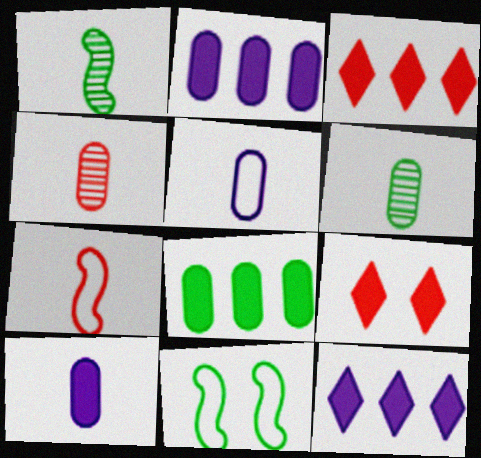[[4, 11, 12]]